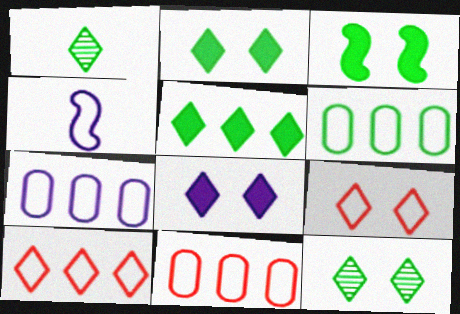[[1, 3, 6], 
[1, 8, 10], 
[4, 6, 9], 
[6, 7, 11], 
[8, 9, 12]]